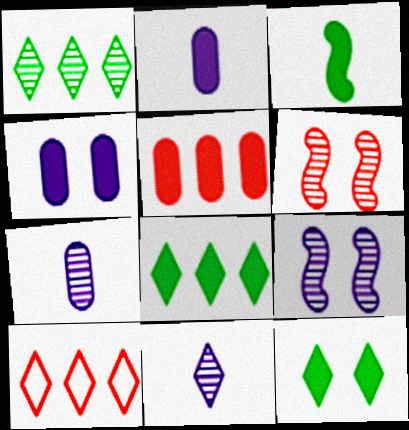[[1, 6, 7], 
[10, 11, 12]]